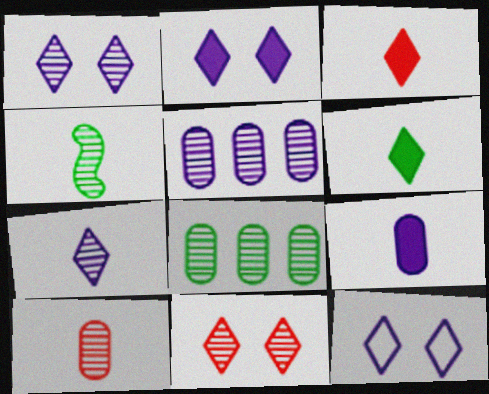[[1, 2, 12], 
[4, 5, 11], 
[4, 7, 10]]